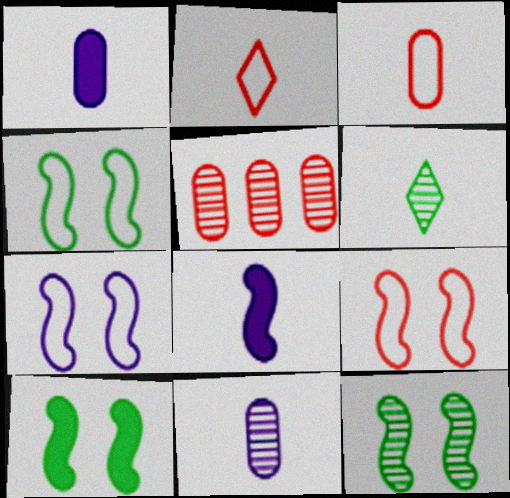[[3, 6, 8], 
[4, 7, 9], 
[4, 10, 12]]